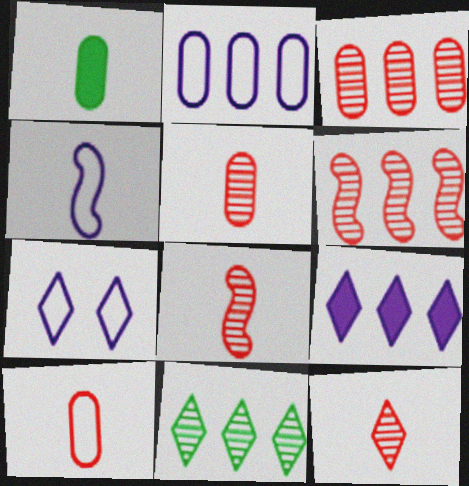[[1, 4, 12], 
[1, 6, 7], 
[2, 4, 7], 
[5, 8, 12]]